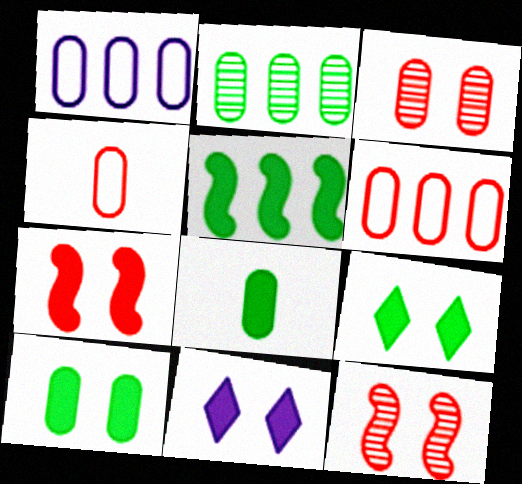[[1, 3, 8], 
[5, 8, 9], 
[7, 10, 11]]